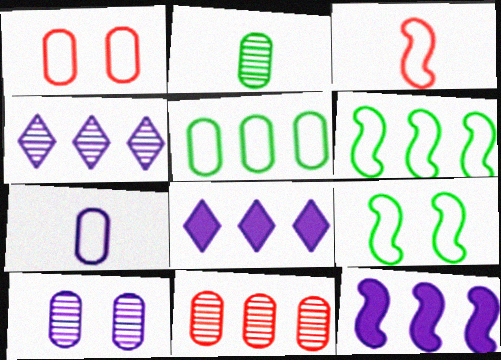[[1, 5, 7], 
[2, 10, 11], 
[6, 8, 11]]